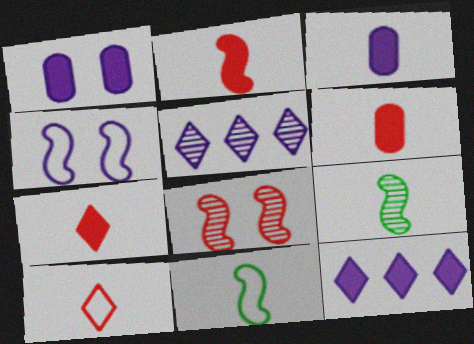[[2, 6, 7], 
[3, 4, 5], 
[3, 9, 10]]